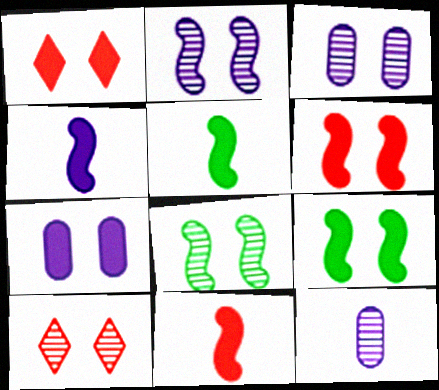[[1, 7, 9], 
[3, 8, 10], 
[4, 5, 11]]